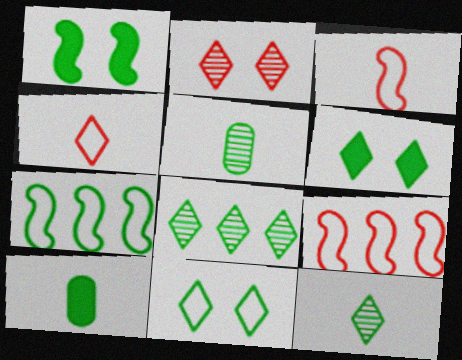[[5, 6, 7]]